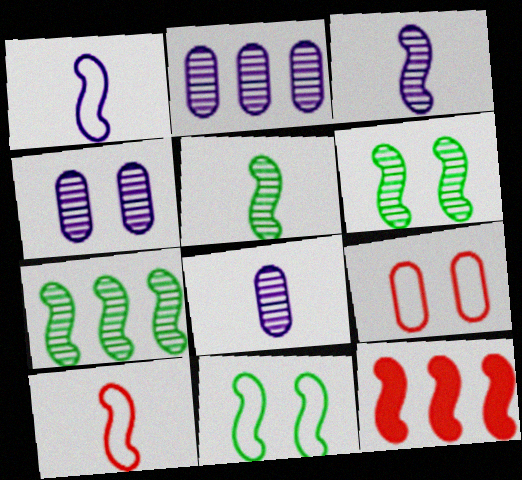[[1, 6, 12], 
[2, 4, 8], 
[3, 11, 12], 
[5, 6, 7]]